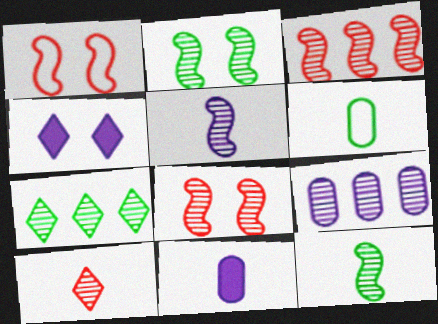[[1, 7, 11], 
[2, 3, 5], 
[2, 9, 10], 
[3, 4, 6], 
[3, 7, 9]]